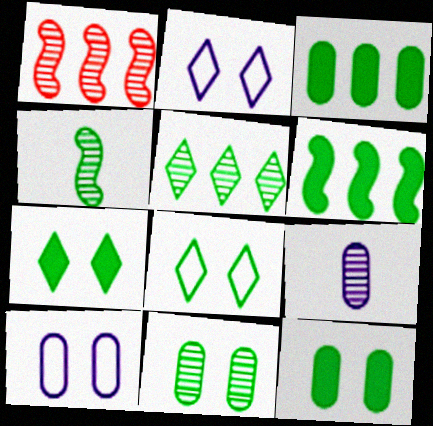[[3, 4, 8], 
[4, 5, 11]]